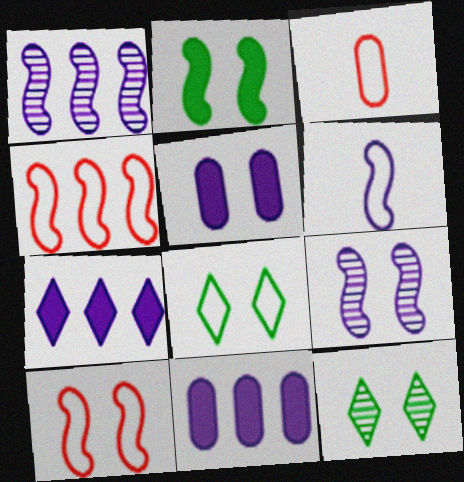[[2, 9, 10], 
[5, 10, 12]]